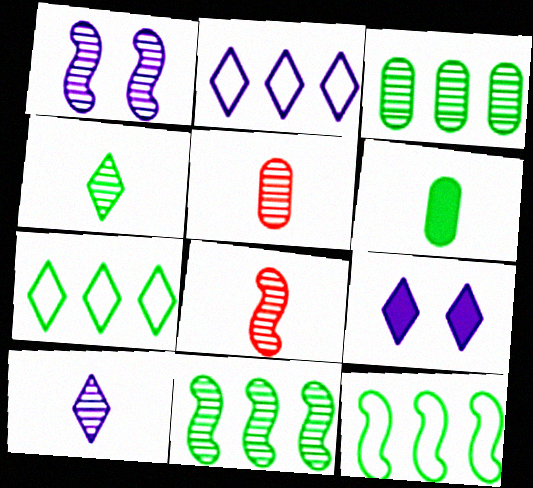[[1, 8, 11], 
[2, 9, 10], 
[5, 9, 12]]